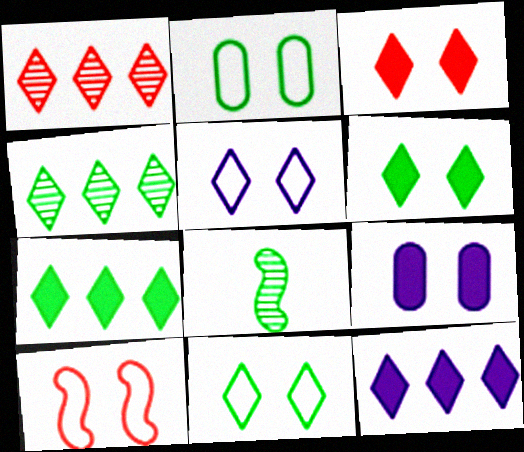[[2, 5, 10], 
[2, 7, 8]]